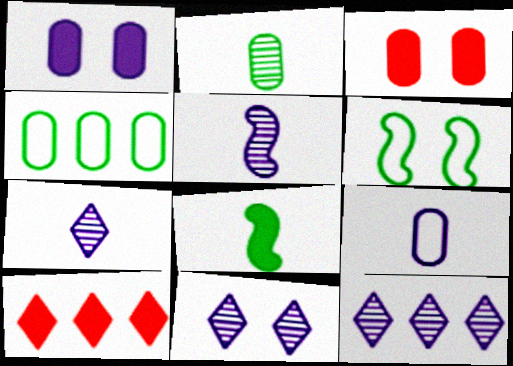[[1, 8, 10], 
[3, 6, 11], 
[7, 11, 12]]